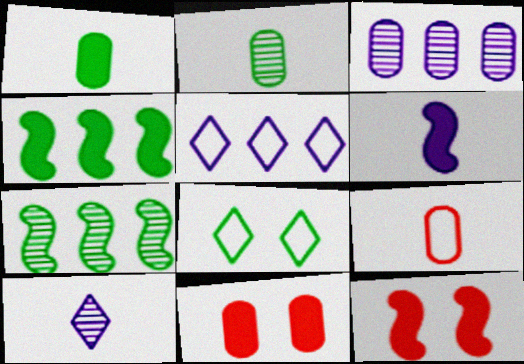[[1, 7, 8], 
[2, 4, 8], 
[2, 5, 12], 
[4, 6, 12]]